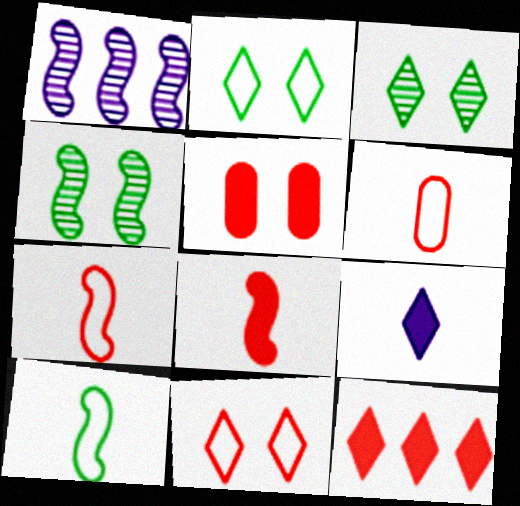[[5, 8, 12]]